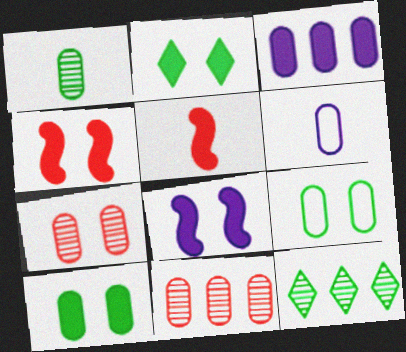[[2, 3, 5], 
[4, 6, 12], 
[6, 10, 11]]